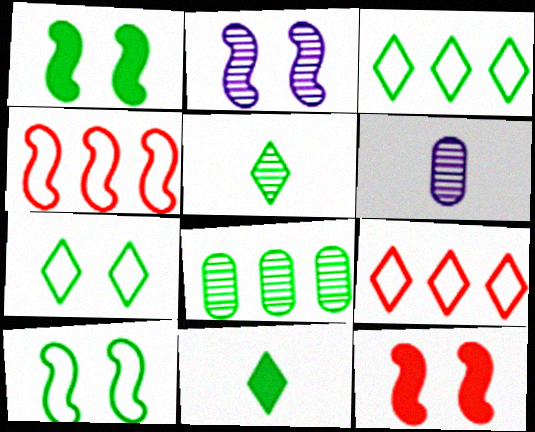[[1, 6, 9], 
[2, 10, 12], 
[3, 6, 12], 
[8, 10, 11]]